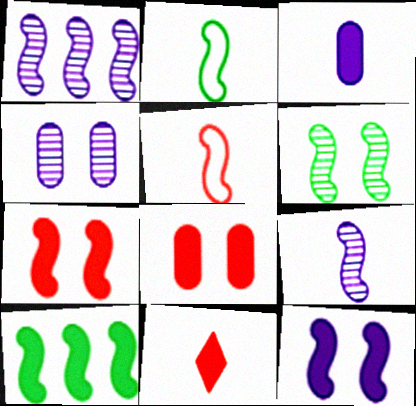[[1, 2, 7], 
[2, 6, 10]]